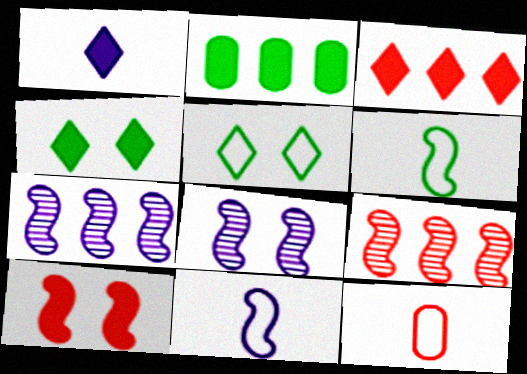[[1, 2, 10], 
[1, 3, 4], 
[4, 7, 12], 
[6, 7, 10]]